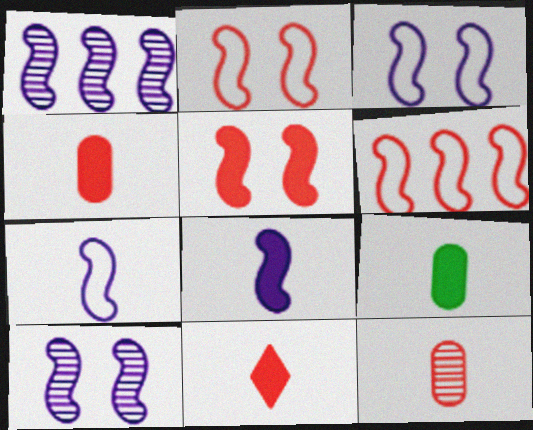[[1, 3, 8], 
[8, 9, 11]]